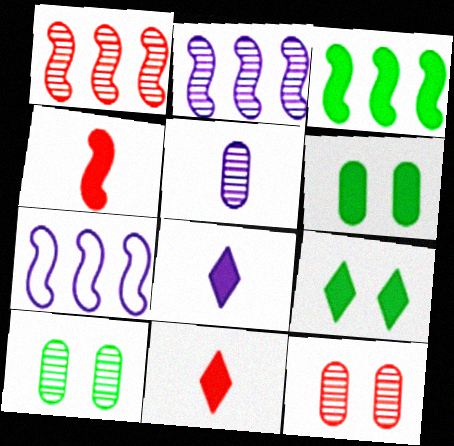[[1, 3, 7], 
[7, 10, 11]]